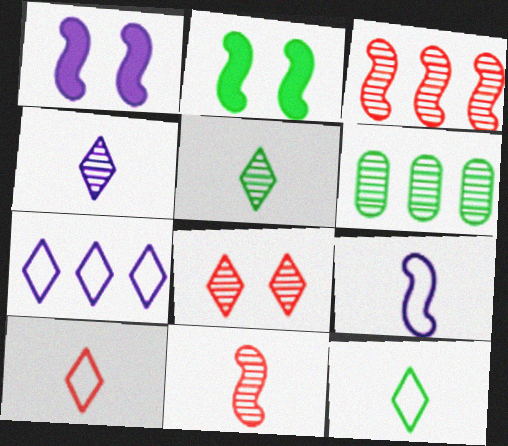[[1, 6, 10], 
[2, 3, 9], 
[2, 6, 12]]